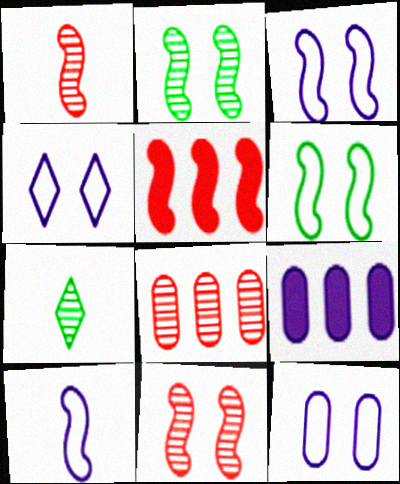[[2, 5, 10], 
[3, 4, 12], 
[5, 7, 12]]